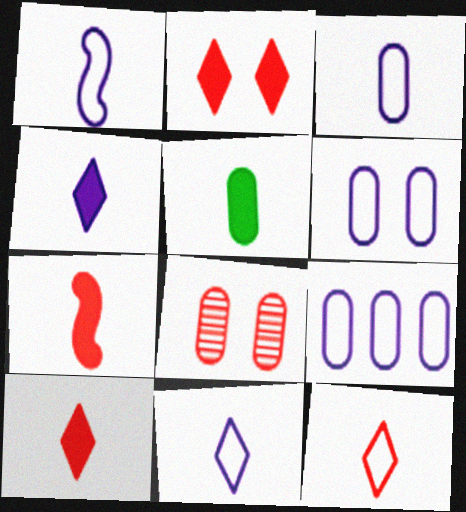[[1, 3, 11], 
[3, 6, 9], 
[4, 5, 7], 
[5, 8, 9]]